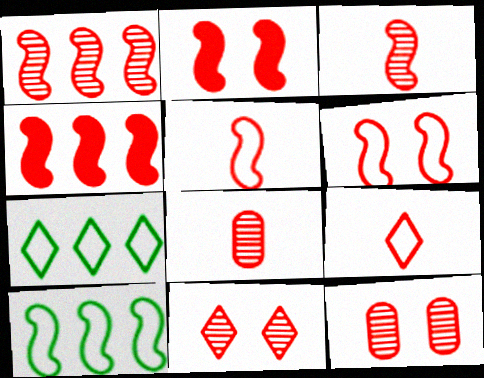[[1, 2, 5], 
[1, 8, 11], 
[3, 4, 6], 
[4, 9, 12]]